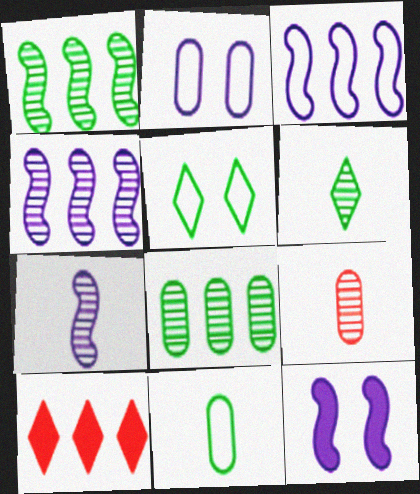[[3, 7, 12], 
[3, 8, 10], 
[6, 7, 9]]